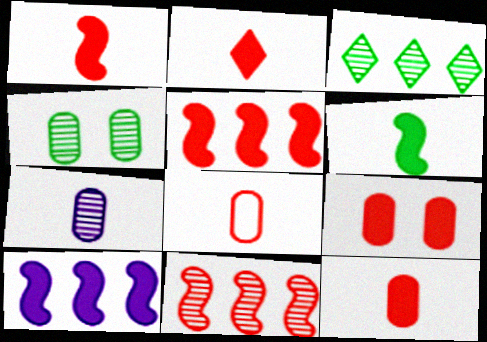[[1, 2, 12], 
[2, 5, 9]]